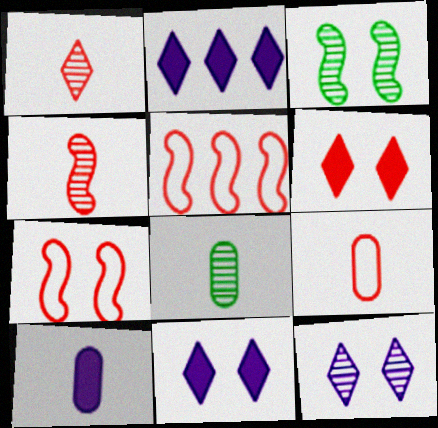[[2, 3, 9], 
[2, 7, 8], 
[5, 8, 11], 
[8, 9, 10]]